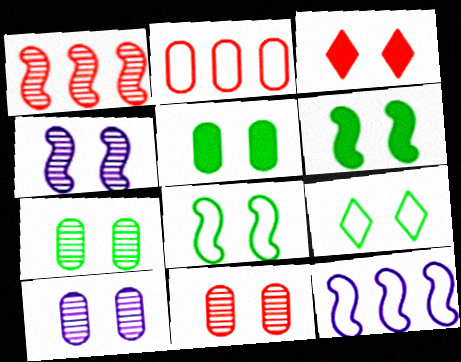[[3, 8, 10], 
[6, 7, 9], 
[7, 10, 11]]